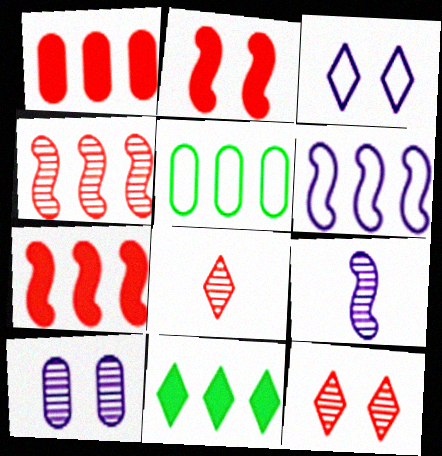[[3, 8, 11]]